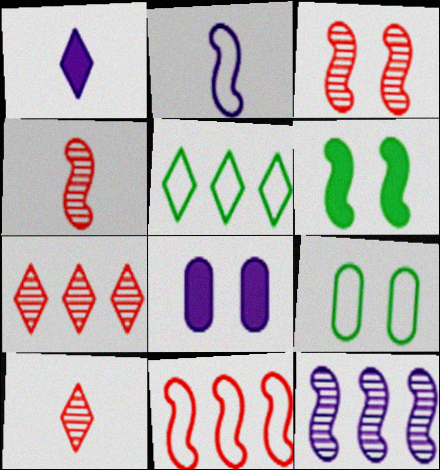[[4, 5, 8]]